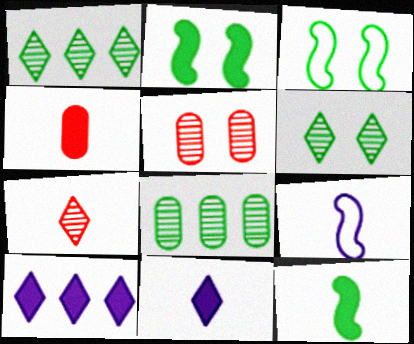[[2, 4, 10], 
[4, 11, 12]]